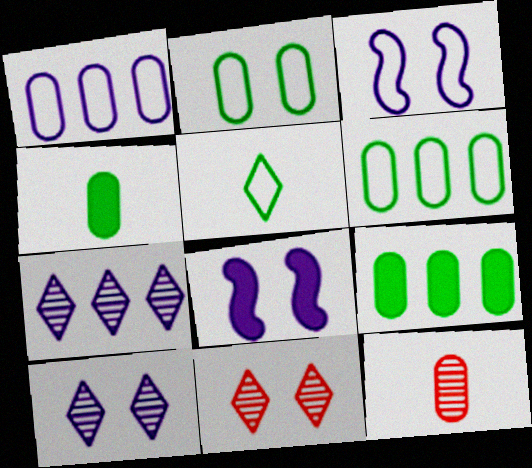[[2, 8, 11]]